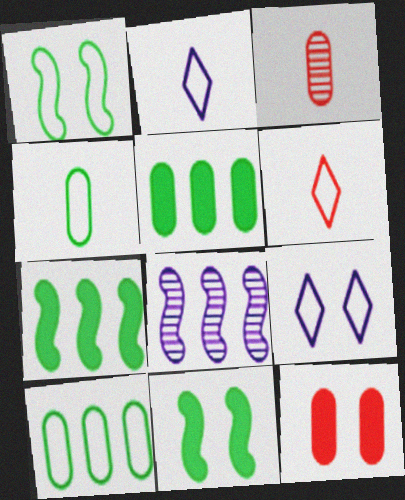[[3, 7, 9]]